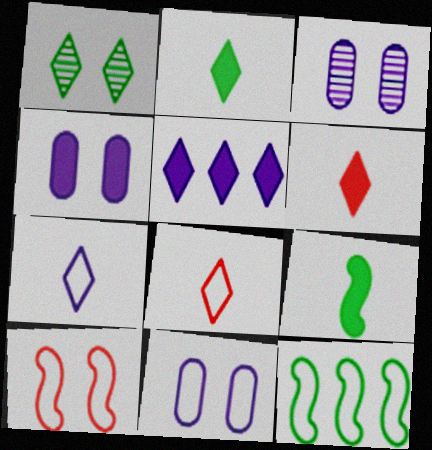[[1, 4, 10], 
[1, 5, 8], 
[3, 4, 11], 
[3, 6, 12], 
[8, 11, 12]]